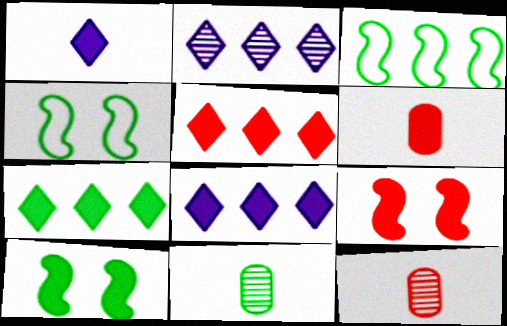[[2, 4, 6], 
[4, 7, 11], 
[4, 8, 12], 
[5, 6, 9], 
[5, 7, 8], 
[6, 8, 10]]